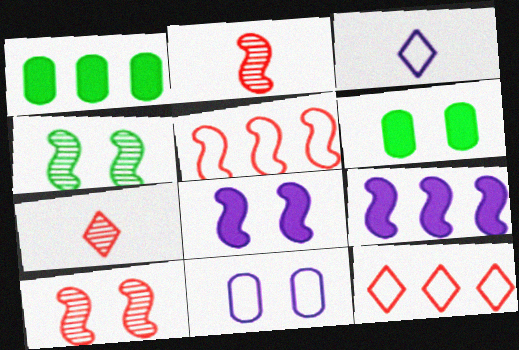[[1, 3, 10]]